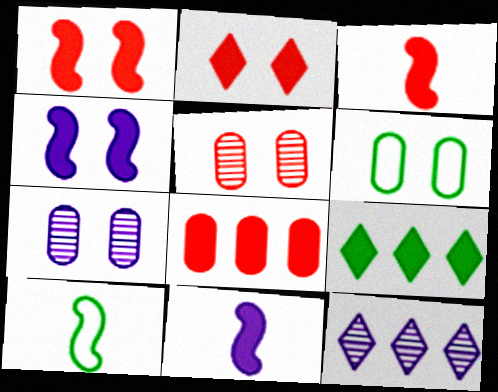[[2, 3, 8], 
[3, 6, 12]]